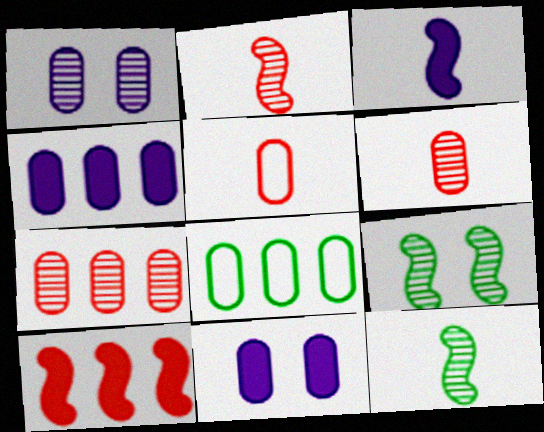[[4, 7, 8], 
[6, 8, 11]]